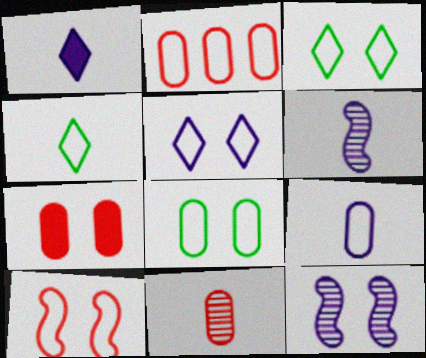[[1, 6, 9], 
[2, 7, 11], 
[2, 8, 9], 
[3, 7, 12], 
[5, 8, 10]]